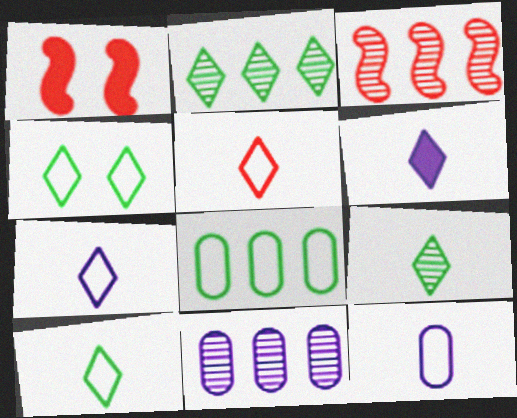[[1, 2, 12], 
[1, 10, 11], 
[2, 3, 11], 
[5, 6, 9], 
[5, 7, 10]]